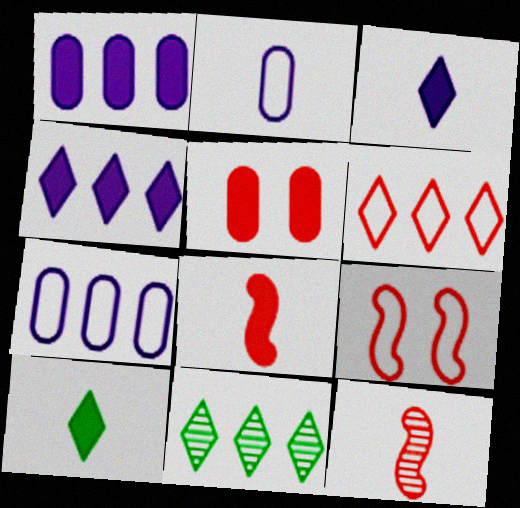[[2, 10, 12], 
[4, 6, 11], 
[5, 6, 12]]